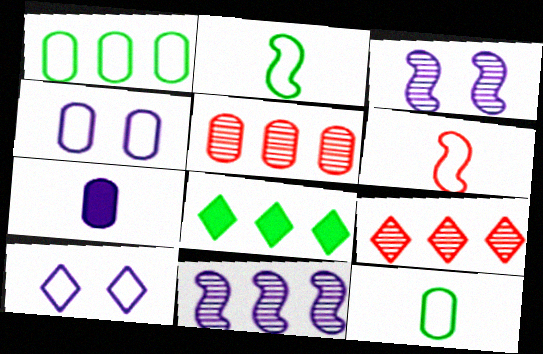[[1, 6, 10], 
[7, 10, 11]]